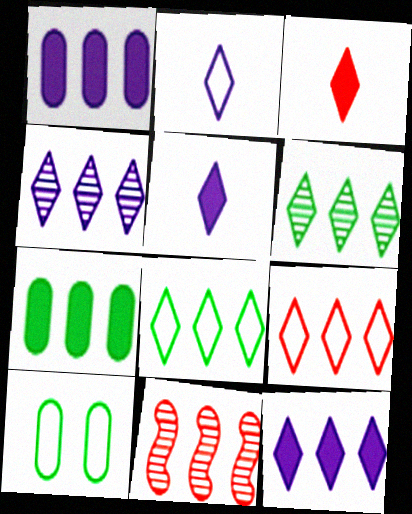[[1, 8, 11], 
[5, 10, 11], 
[6, 9, 12]]